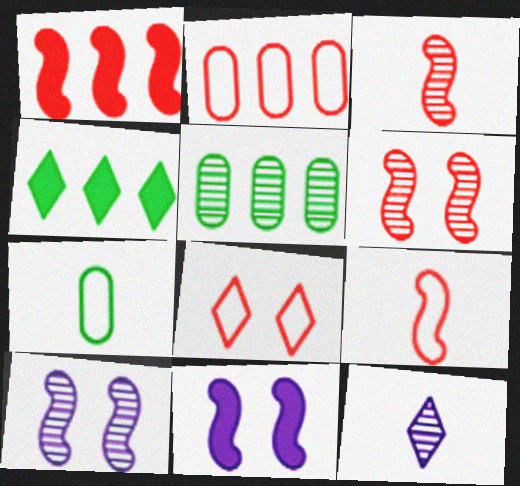[[1, 6, 9], 
[2, 8, 9], 
[4, 8, 12], 
[5, 6, 12]]